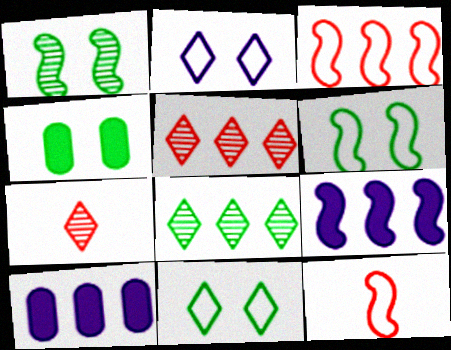[[1, 4, 11], 
[1, 9, 12], 
[3, 8, 10], 
[6, 7, 10]]